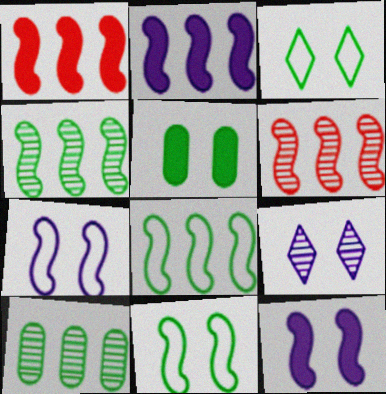[[2, 6, 8]]